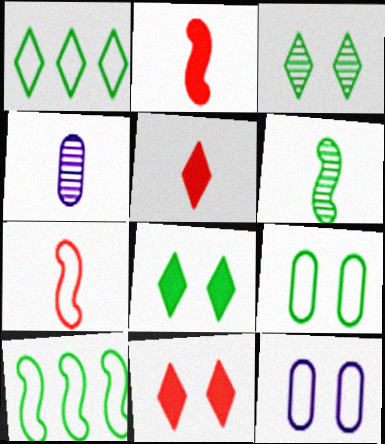[[1, 7, 12], 
[4, 10, 11]]